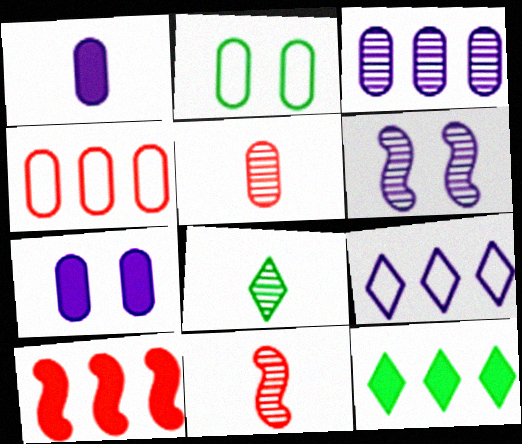[[1, 6, 9]]